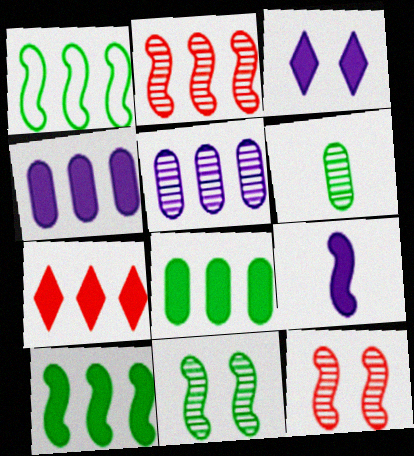[[1, 5, 7], 
[1, 9, 12], 
[3, 4, 9], 
[4, 7, 10]]